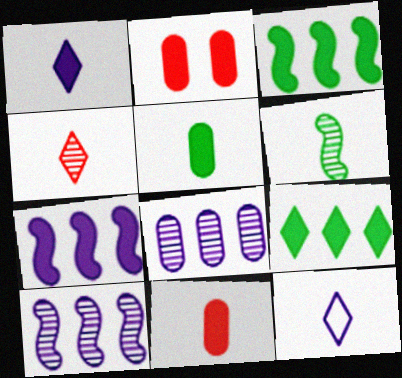[[1, 2, 3], 
[6, 11, 12]]